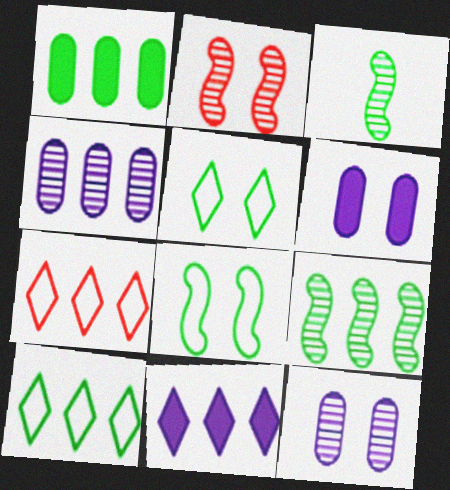[[1, 3, 5], 
[1, 9, 10], 
[2, 5, 6], 
[3, 6, 7]]